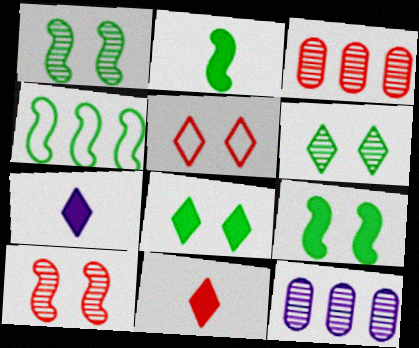[[1, 2, 4], 
[2, 5, 12]]